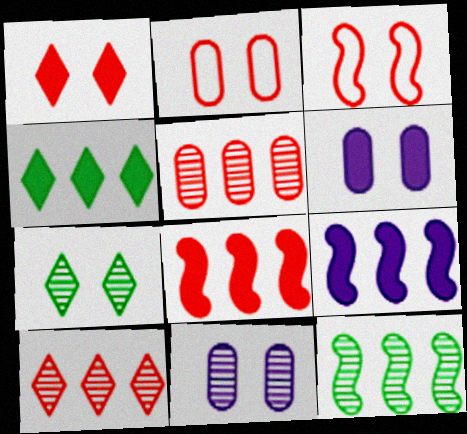[[3, 6, 7]]